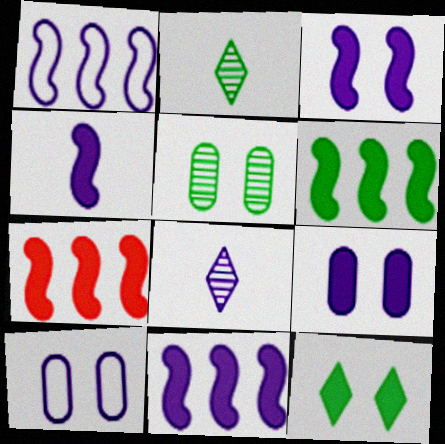[[1, 8, 9], 
[2, 7, 10], 
[3, 4, 11], 
[6, 7, 11], 
[8, 10, 11]]